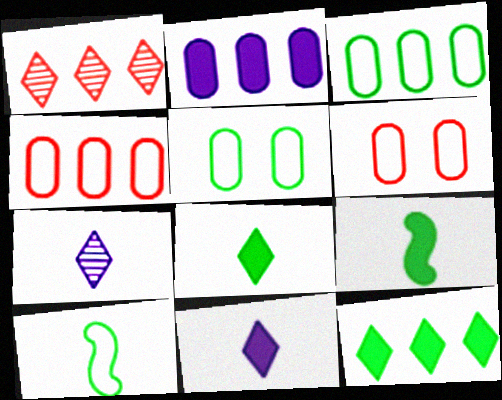[]